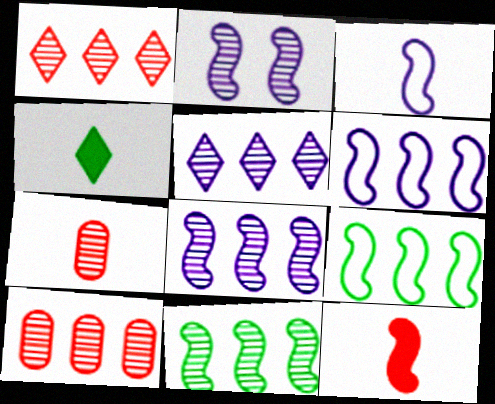[[2, 9, 12], 
[3, 4, 7], 
[5, 10, 11]]